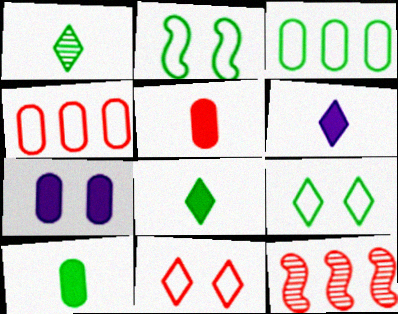[[5, 11, 12]]